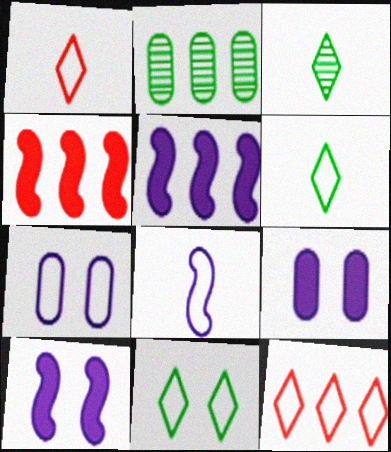[[1, 2, 10], 
[2, 5, 12], 
[3, 4, 7]]